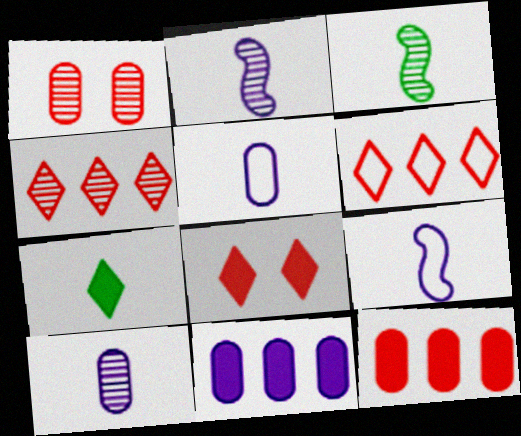[]